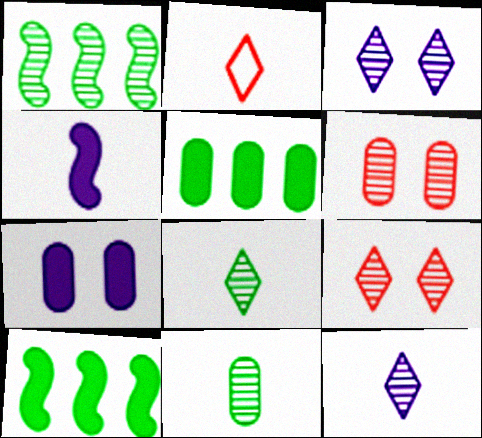[[1, 2, 7], 
[1, 6, 12], 
[2, 4, 11]]